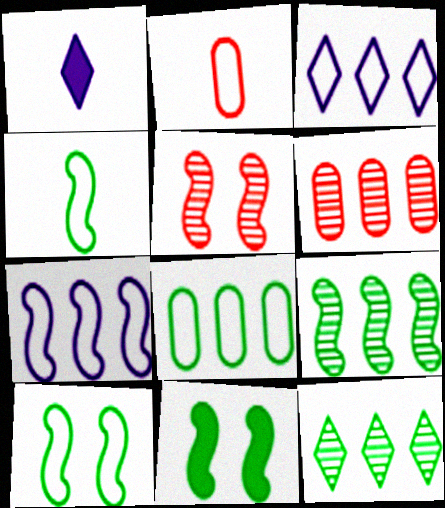[[1, 5, 8], 
[1, 6, 10], 
[2, 3, 10], 
[4, 9, 11]]